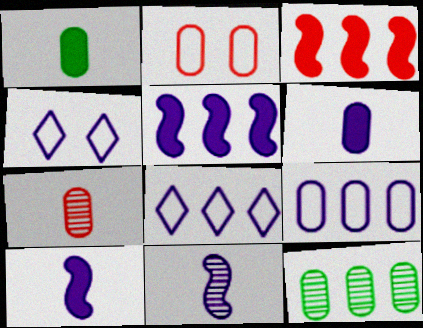[[2, 6, 12], 
[3, 8, 12]]